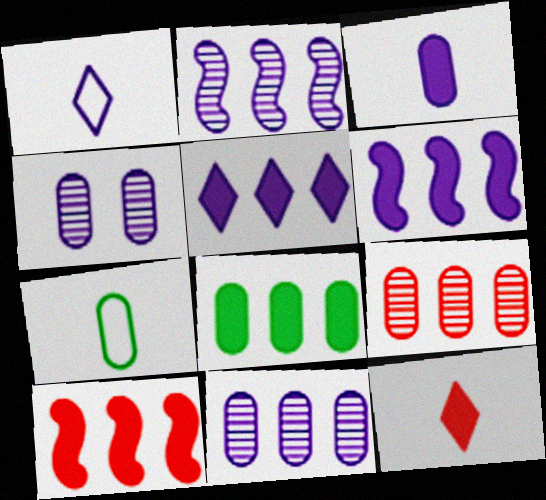[[1, 4, 6], 
[5, 8, 10]]